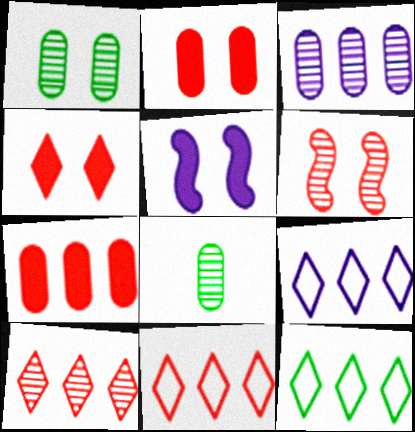[[5, 8, 11], 
[9, 11, 12]]